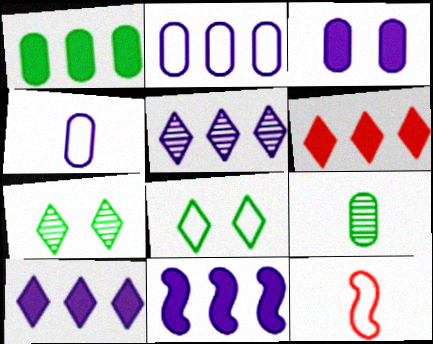[[1, 6, 11], 
[2, 5, 11], 
[2, 8, 12]]